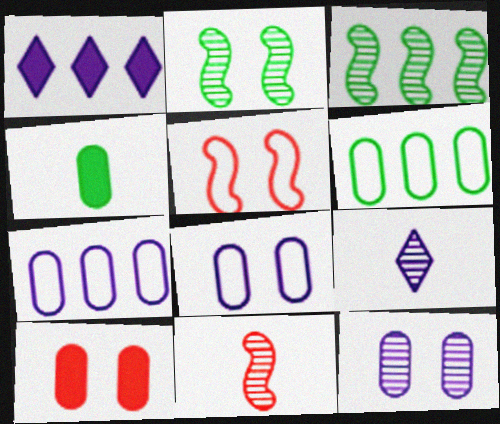[]